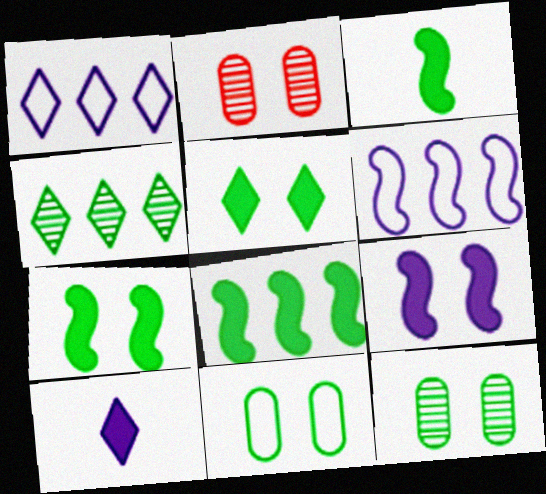[[1, 2, 3], 
[3, 4, 11], 
[3, 7, 8]]